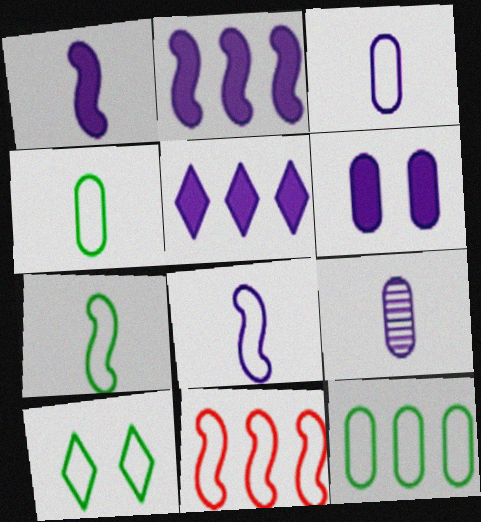[[1, 5, 6], 
[3, 10, 11], 
[7, 10, 12]]